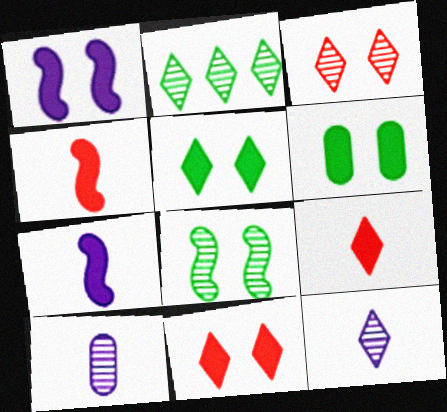[[1, 6, 11], 
[2, 3, 12]]